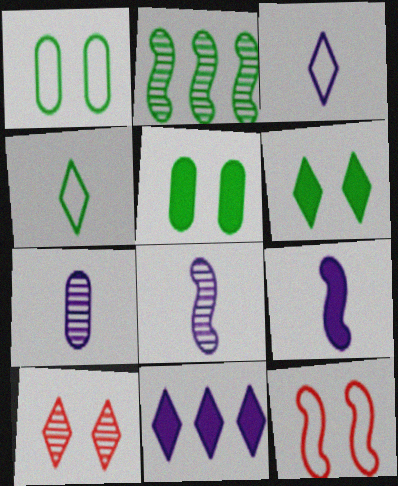[[2, 4, 5], 
[2, 7, 10], 
[2, 9, 12], 
[3, 7, 9], 
[4, 10, 11]]